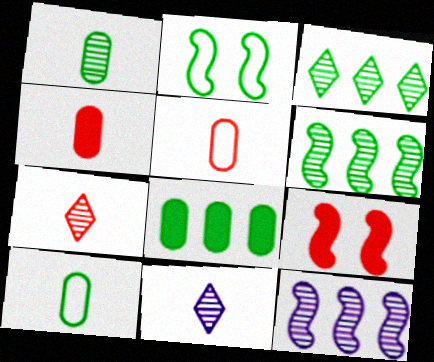[]